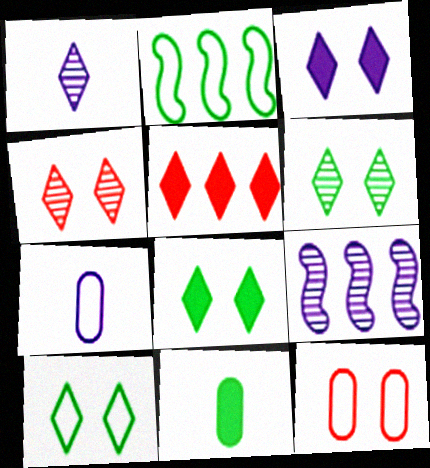[[1, 5, 10], 
[2, 6, 11], 
[3, 4, 10], 
[3, 7, 9], 
[6, 8, 10]]